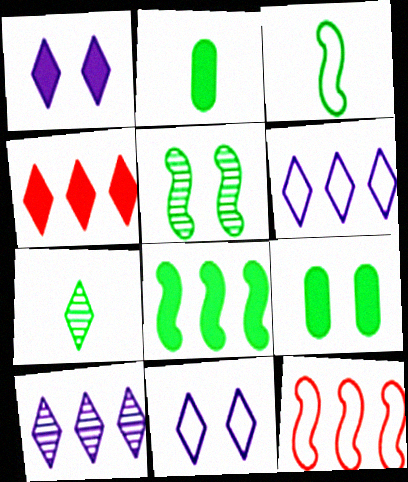[[2, 3, 7], 
[3, 5, 8], 
[4, 7, 11]]